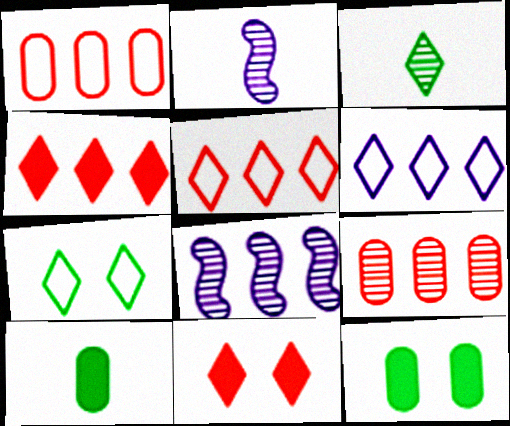[[2, 5, 12], 
[3, 6, 11]]